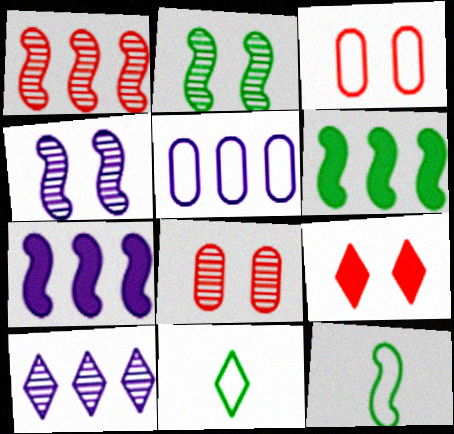[[2, 6, 12], 
[5, 7, 10], 
[7, 8, 11], 
[9, 10, 11]]